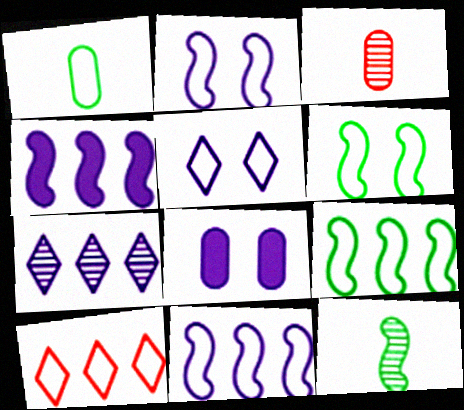[[1, 2, 10], 
[8, 10, 12]]